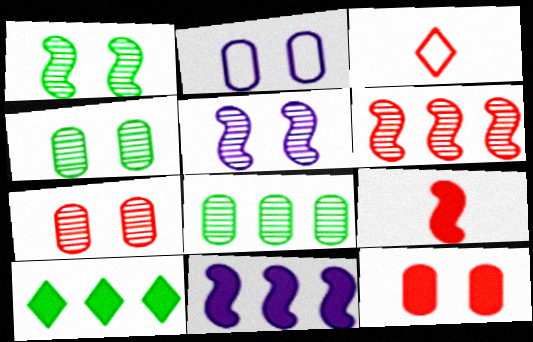[[2, 4, 12], 
[3, 4, 11], 
[3, 6, 12]]